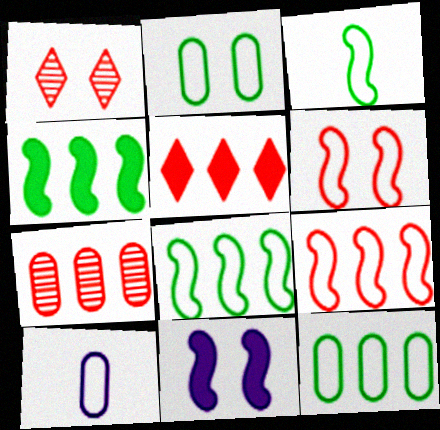[[1, 2, 11], 
[1, 4, 10], 
[5, 7, 9]]